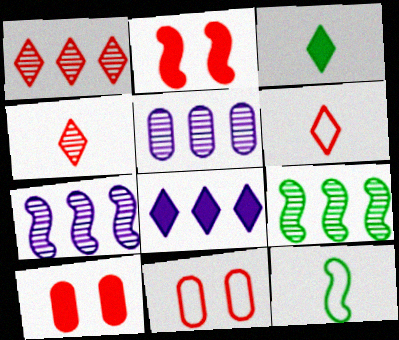[[1, 5, 9], 
[2, 7, 12], 
[3, 7, 11]]